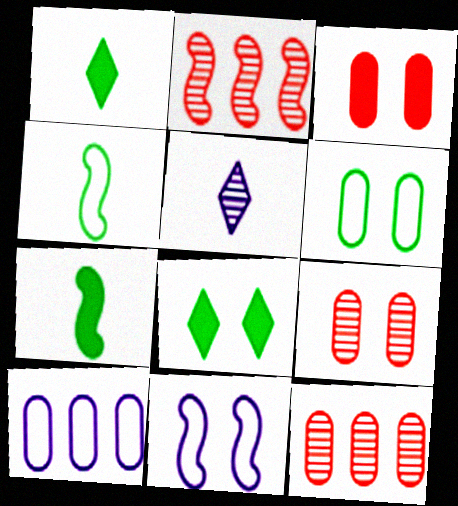[[1, 11, 12], 
[2, 7, 11], 
[8, 9, 11]]